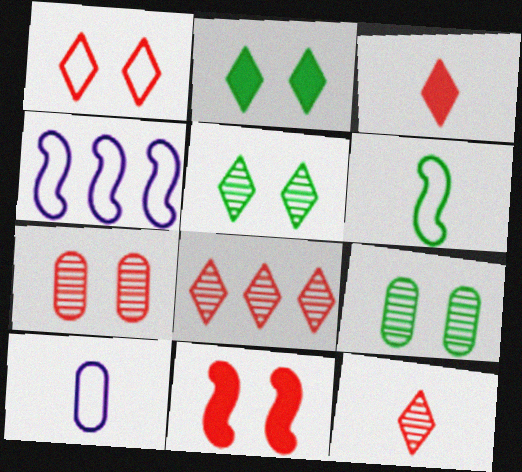[[1, 3, 8], 
[1, 7, 11], 
[3, 4, 9]]